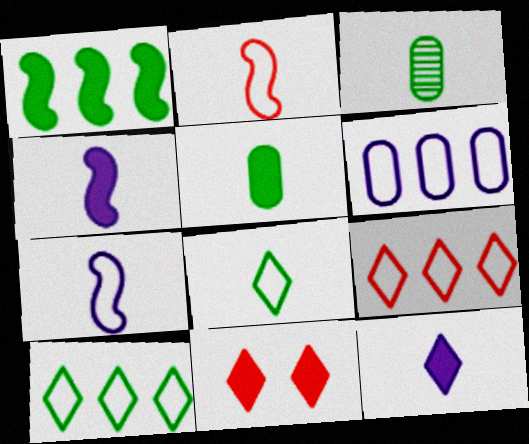[[2, 3, 12]]